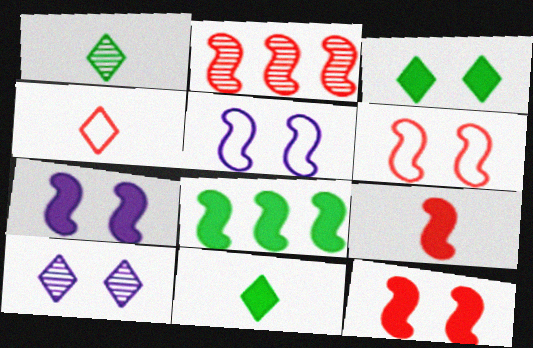[[2, 6, 9], 
[7, 8, 9]]